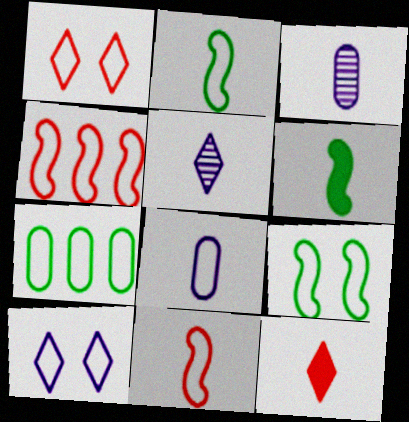[[2, 3, 12], 
[7, 10, 11]]